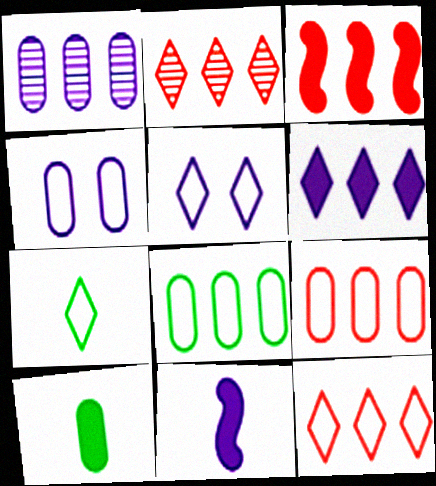[[1, 5, 11], 
[2, 3, 9], 
[5, 7, 12]]